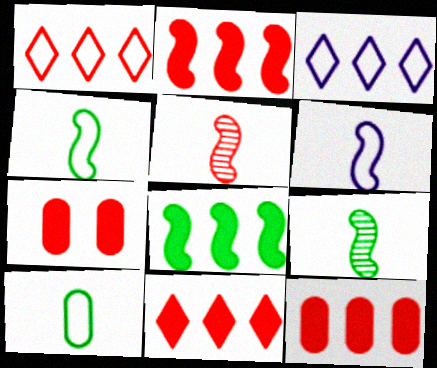[[1, 5, 7], 
[2, 11, 12], 
[3, 7, 9]]